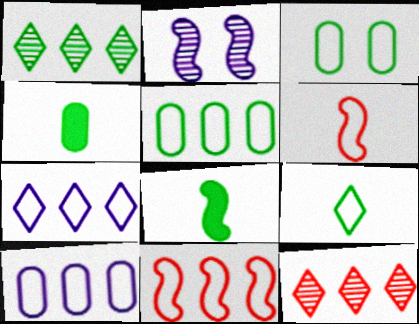[[1, 3, 8], 
[2, 8, 11], 
[3, 6, 7], 
[5, 7, 11]]